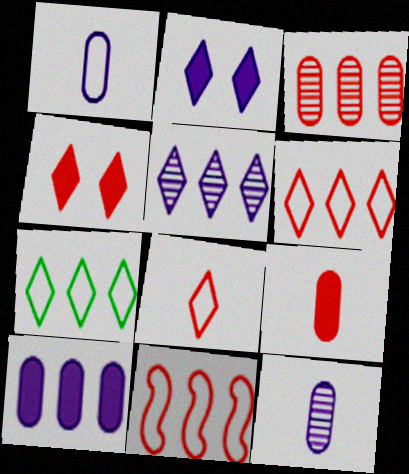[]